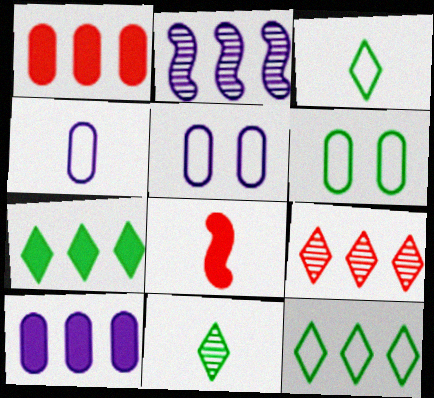[[1, 2, 12], 
[4, 8, 11]]